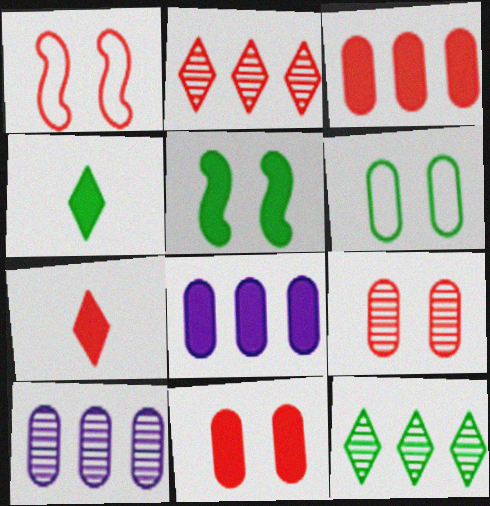[[1, 4, 10], 
[5, 7, 8]]